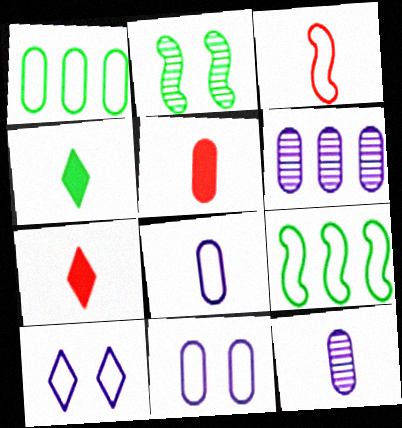[[1, 2, 4], 
[1, 3, 10], 
[3, 4, 12]]